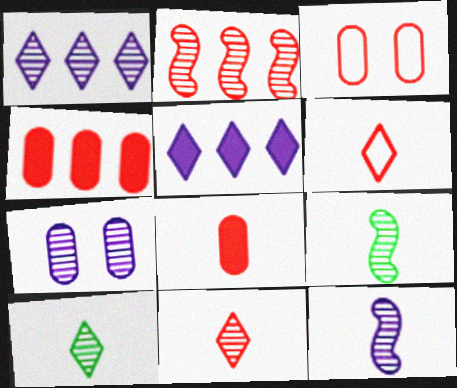[[1, 7, 12], 
[2, 7, 10], 
[3, 5, 9]]